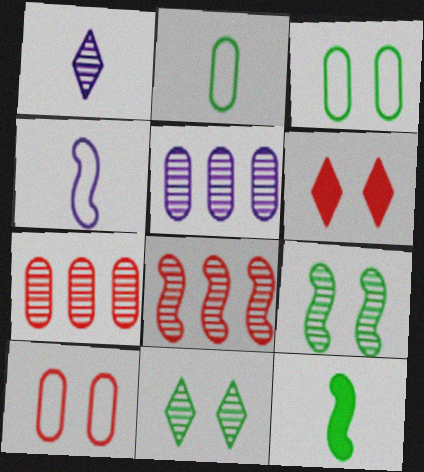[[1, 7, 9]]